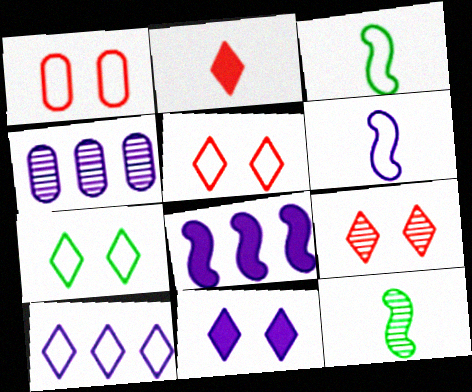[[1, 3, 10], 
[4, 6, 11], 
[4, 8, 10], 
[4, 9, 12], 
[7, 9, 11]]